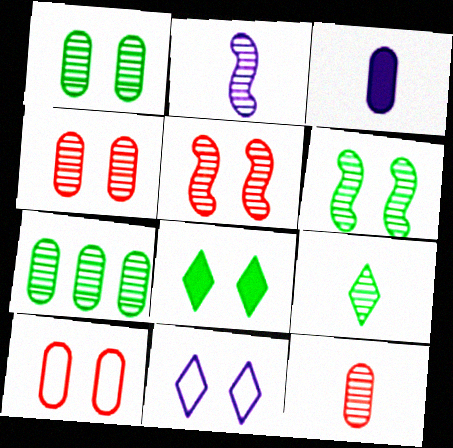[[2, 9, 12], 
[3, 7, 10], 
[6, 7, 9]]